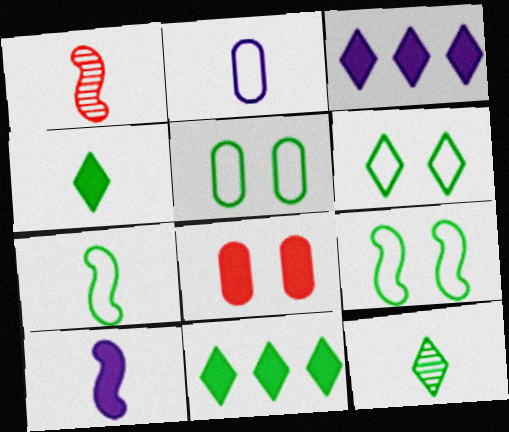[[1, 2, 4], 
[1, 3, 5], 
[1, 7, 10], 
[5, 6, 9], 
[6, 11, 12], 
[8, 10, 11]]